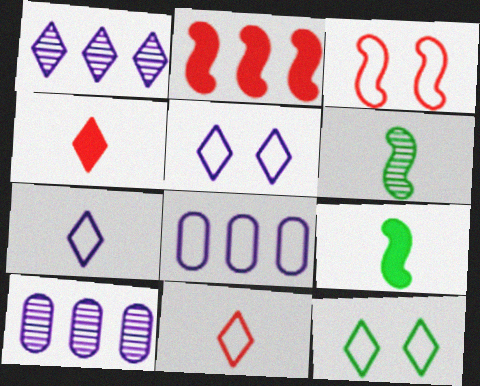[[1, 4, 12]]